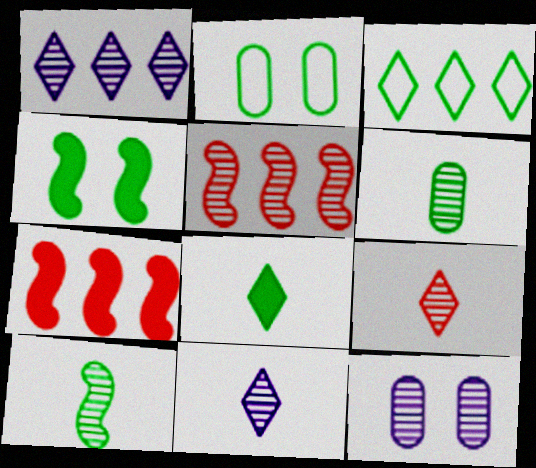[[2, 7, 11], 
[3, 4, 6]]